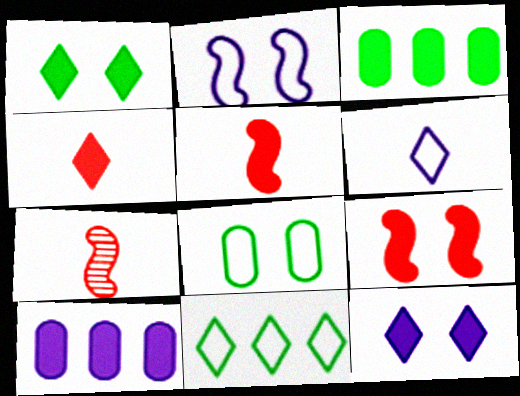[[1, 5, 10], 
[3, 5, 12]]